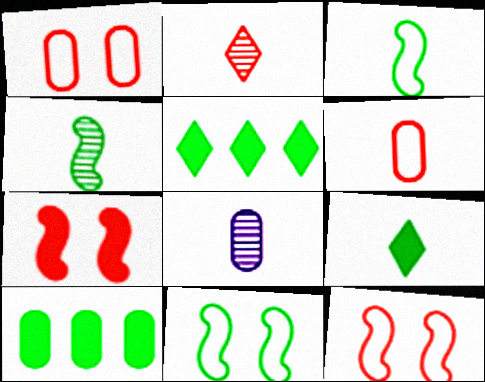[[1, 8, 10], 
[2, 4, 8], 
[5, 8, 12]]